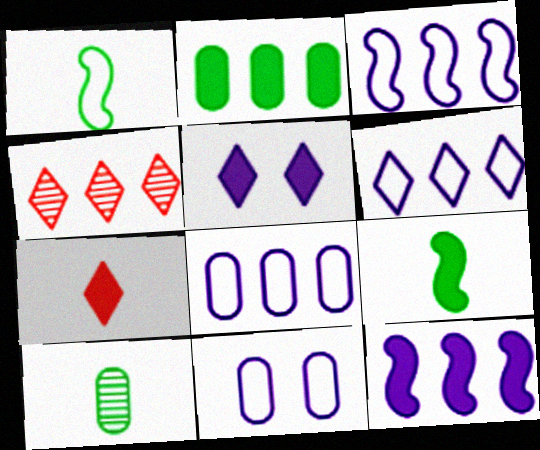[[2, 3, 4], 
[3, 6, 8], 
[4, 9, 11]]